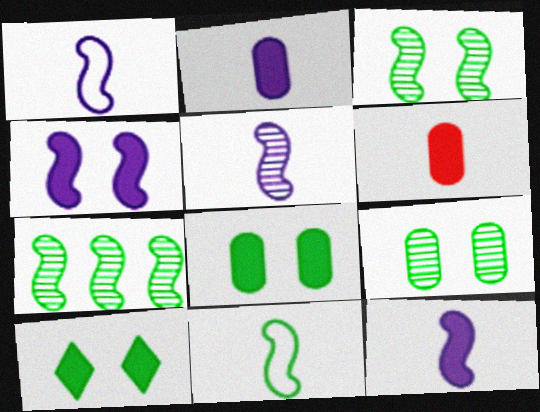[[1, 5, 12]]